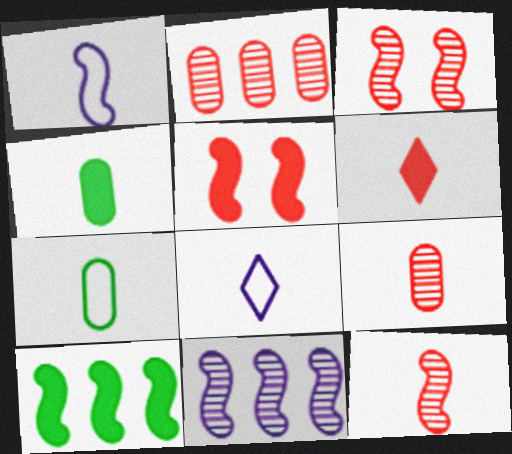[[1, 3, 10], 
[4, 8, 12]]